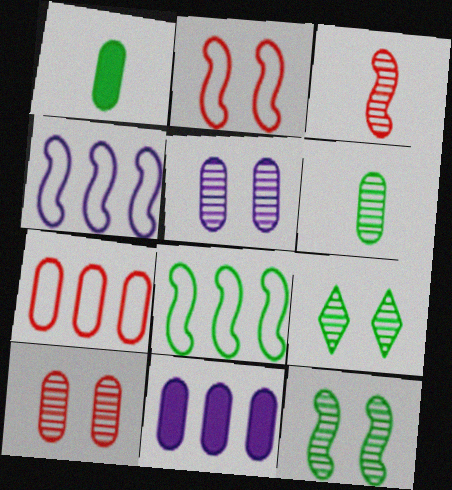[[1, 5, 7], 
[1, 8, 9]]